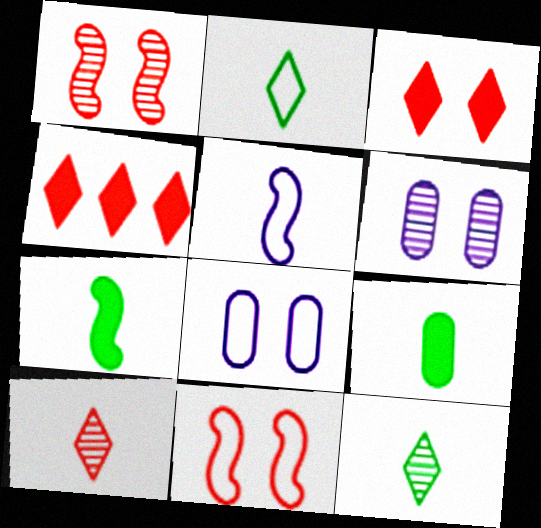[[5, 9, 10]]